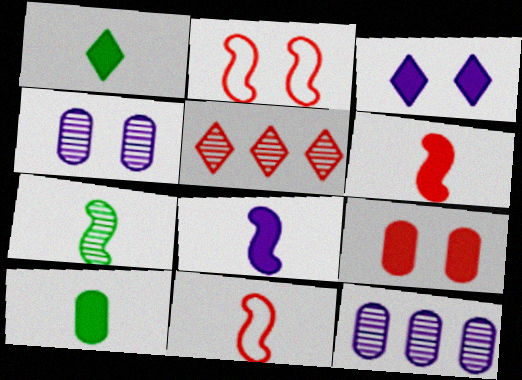[[1, 2, 12], 
[4, 5, 7], 
[5, 9, 11], 
[7, 8, 11]]